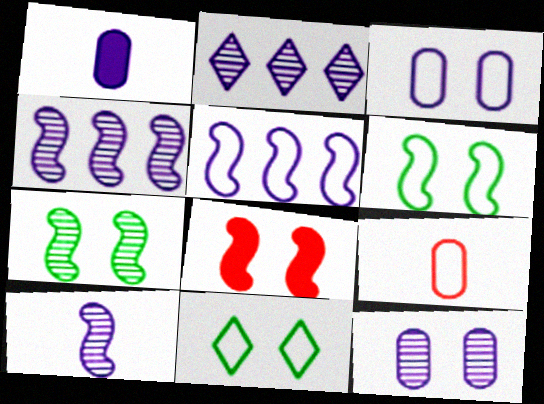[[2, 10, 12], 
[5, 9, 11], 
[8, 11, 12]]